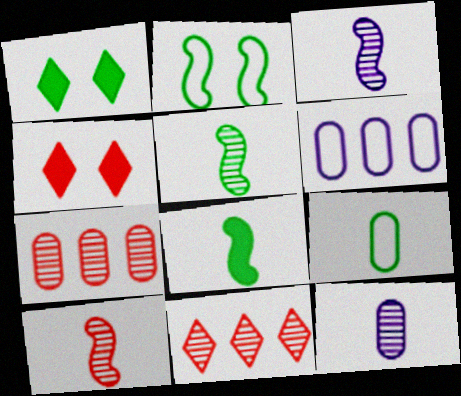[[1, 6, 10], 
[3, 5, 10], 
[4, 5, 6]]